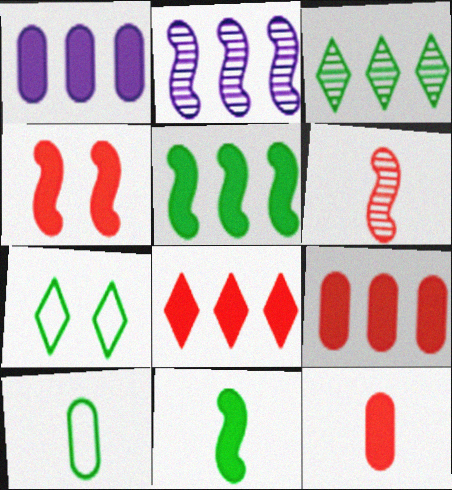[[1, 5, 8], 
[1, 6, 7], 
[2, 7, 12], 
[4, 8, 12]]